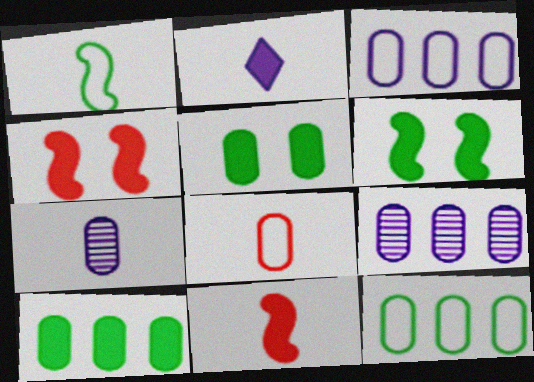[[2, 4, 10], 
[5, 8, 9]]